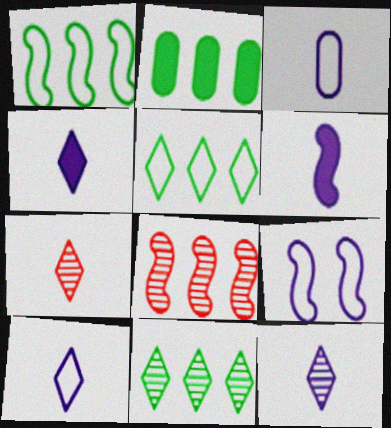[[1, 2, 11], 
[2, 7, 9], 
[3, 6, 12], 
[4, 10, 12]]